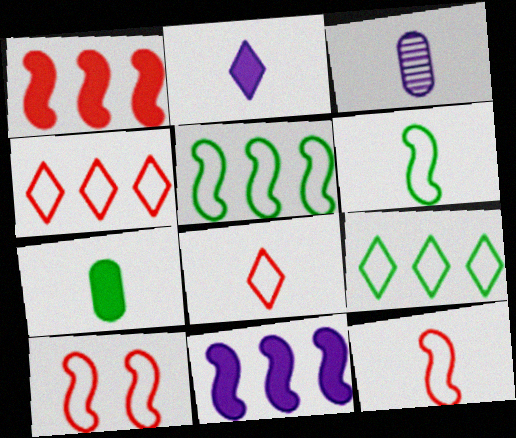[]